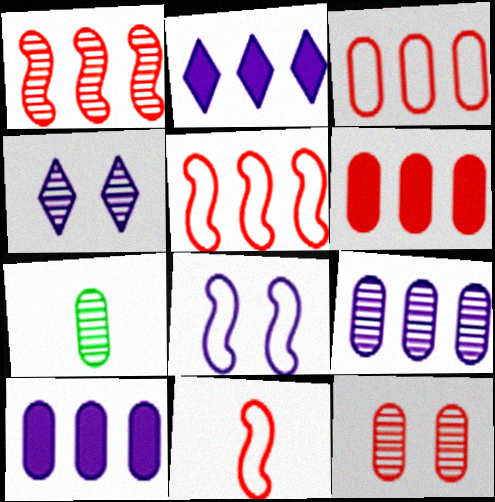[[1, 4, 7], 
[7, 9, 12]]